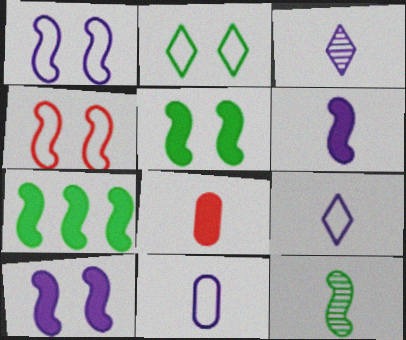[[3, 6, 11], 
[8, 9, 12]]